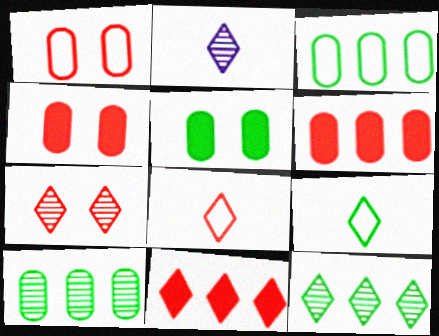[[2, 7, 12], 
[7, 8, 11]]